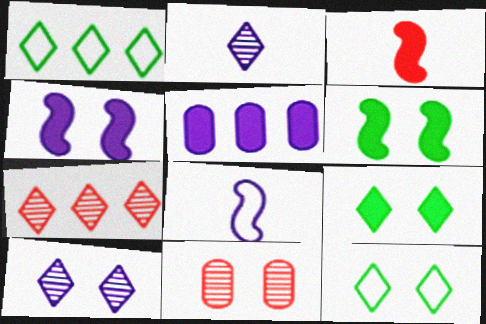[[3, 5, 9], 
[4, 11, 12], 
[5, 8, 10]]